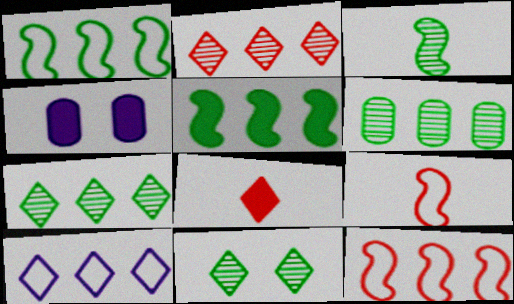[[3, 6, 11], 
[4, 5, 8], 
[4, 7, 9], 
[8, 10, 11]]